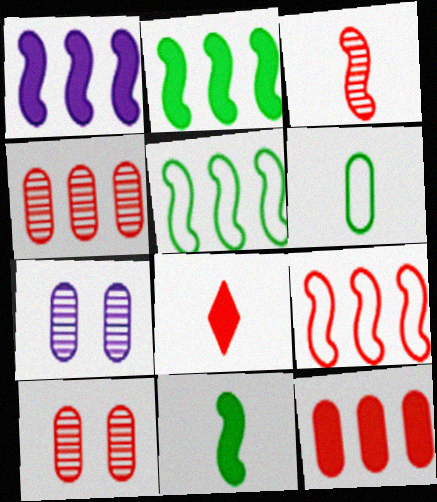[[5, 7, 8], 
[6, 7, 12], 
[8, 9, 10]]